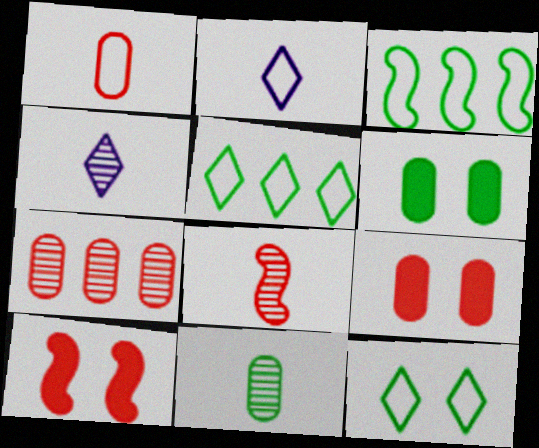[[1, 7, 9], 
[3, 4, 9], 
[4, 8, 11]]